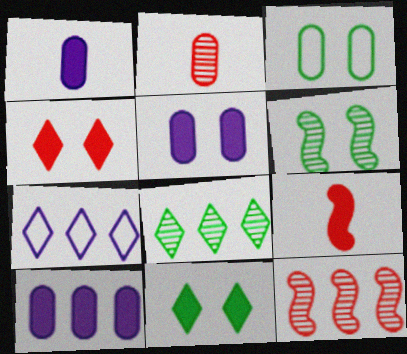[[1, 5, 10], 
[2, 3, 10], 
[3, 6, 11], 
[9, 10, 11]]